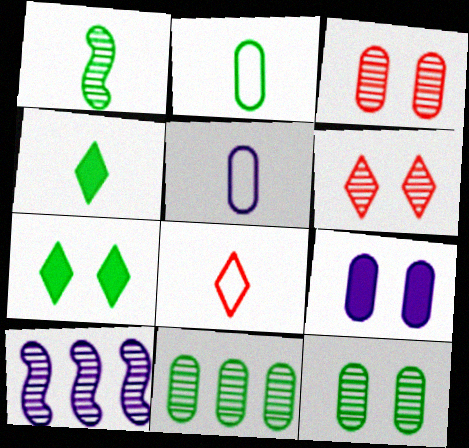[[1, 2, 4]]